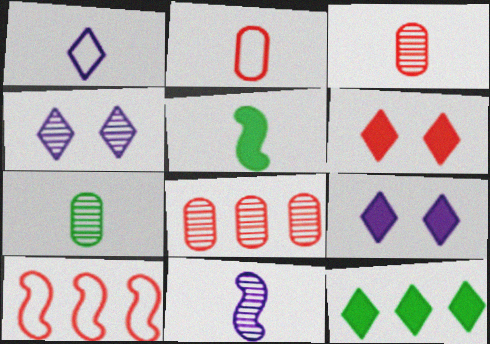[[1, 3, 5], 
[3, 6, 10], 
[7, 9, 10]]